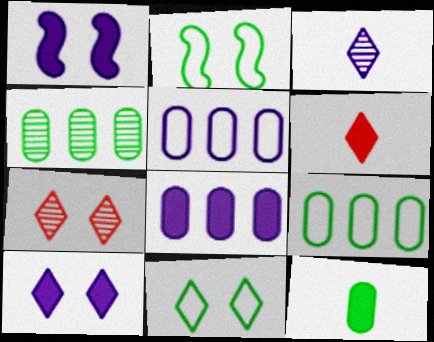[[1, 3, 5], 
[7, 10, 11]]